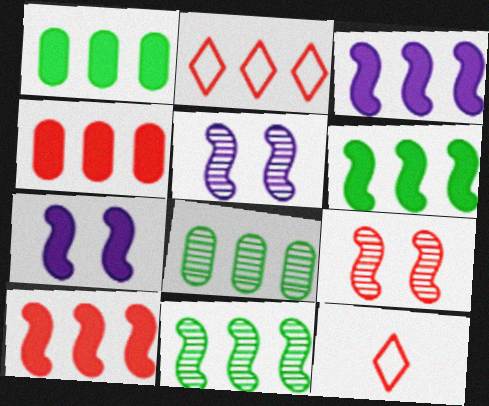[[1, 5, 12], 
[2, 3, 8], 
[3, 6, 10], 
[4, 9, 12], 
[7, 8, 12]]